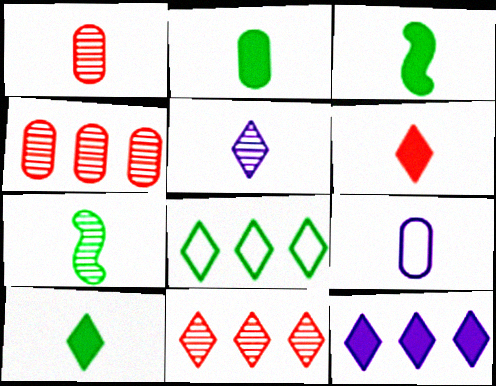[[1, 2, 9], 
[1, 5, 7], 
[2, 3, 10], 
[6, 7, 9], 
[8, 11, 12]]